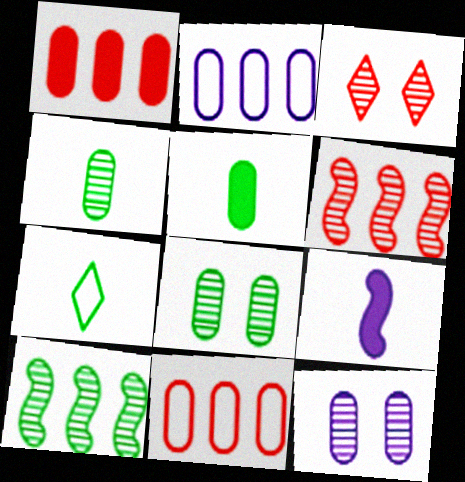[[5, 11, 12]]